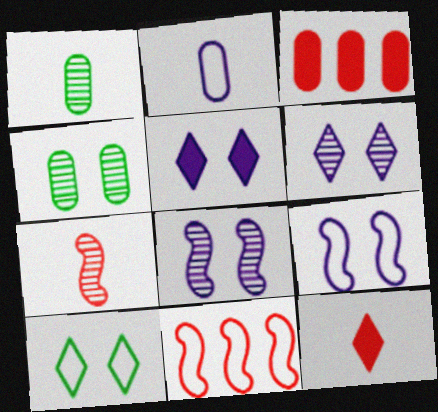[[1, 5, 11], 
[2, 3, 4], 
[2, 10, 11]]